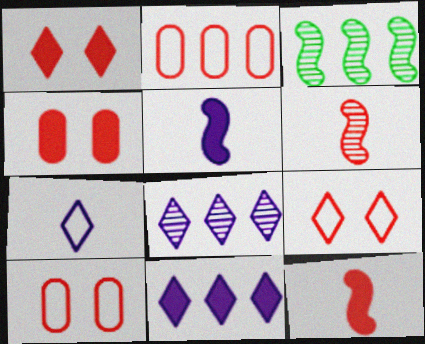[[1, 2, 6], 
[2, 3, 11], 
[3, 4, 7]]